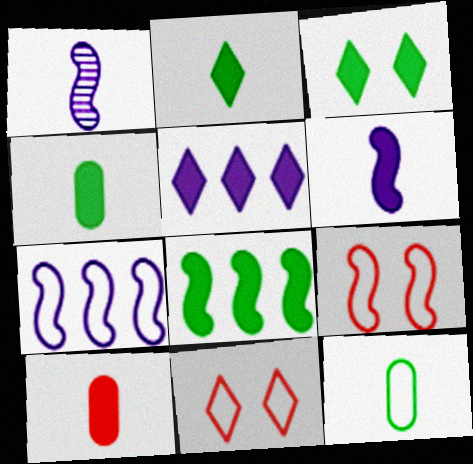[[1, 8, 9], 
[2, 6, 10], 
[3, 4, 8], 
[7, 11, 12]]